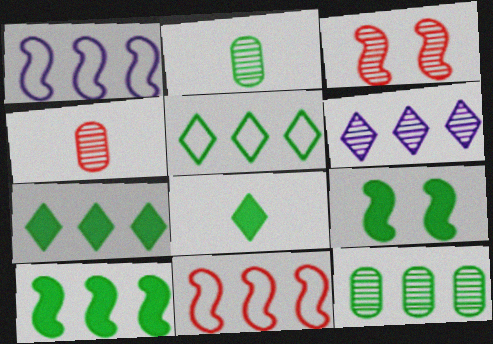[[2, 3, 6], 
[2, 5, 9], 
[5, 10, 12]]